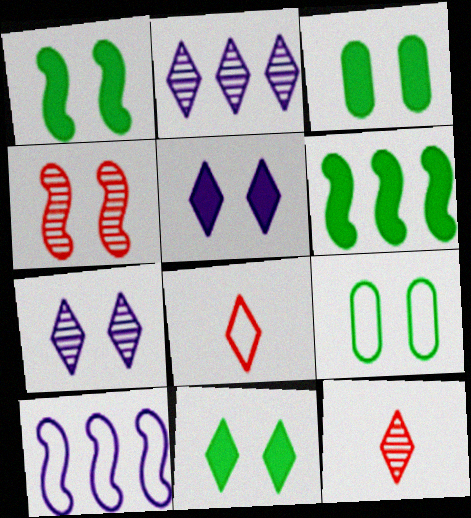[[1, 3, 11], 
[2, 8, 11], 
[3, 10, 12], 
[4, 5, 9], 
[8, 9, 10]]